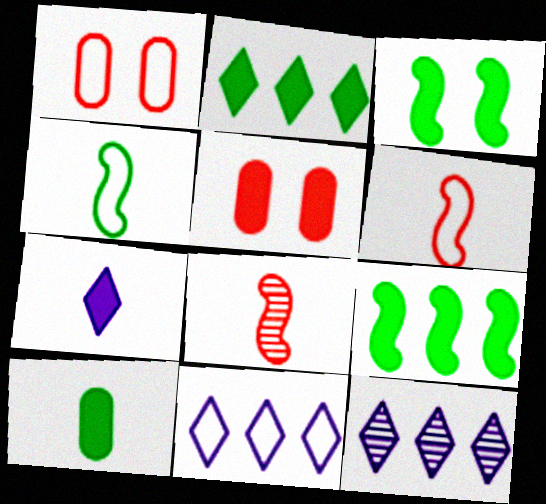[[1, 4, 11], 
[2, 3, 10], 
[4, 5, 12], 
[5, 7, 9]]